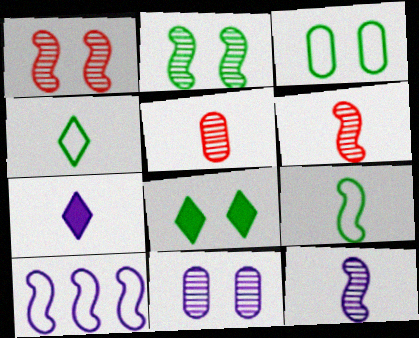[[2, 3, 8], 
[5, 7, 9], 
[5, 8, 10], 
[7, 10, 11]]